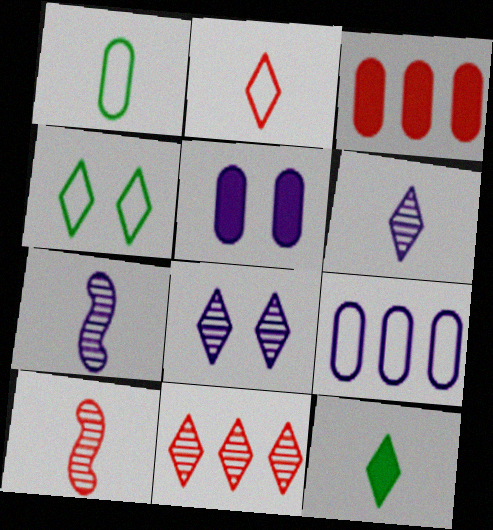[[2, 6, 12], 
[3, 4, 7]]